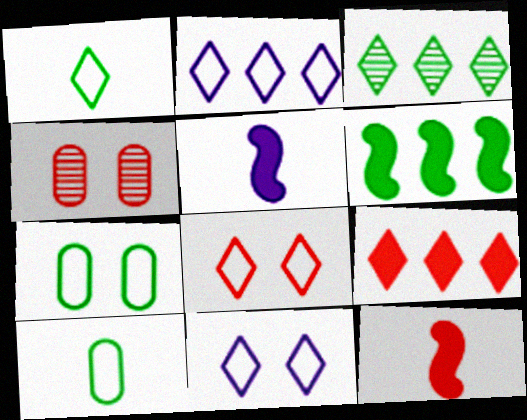[[1, 2, 8], 
[2, 3, 9]]